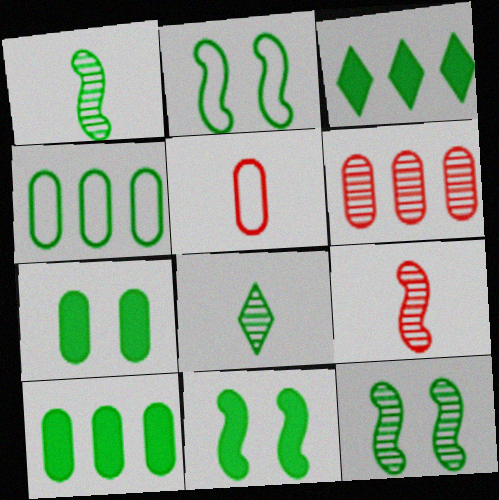[[2, 8, 10], 
[2, 11, 12], 
[4, 8, 11]]